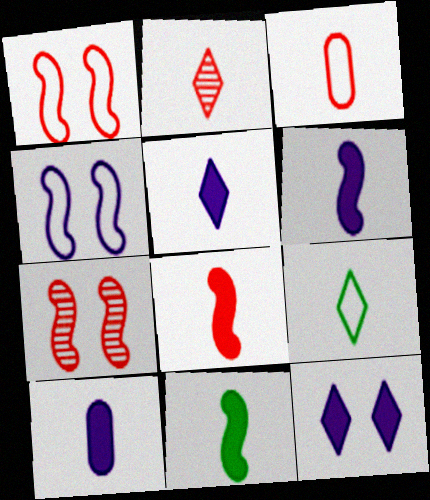[[2, 3, 8], 
[2, 5, 9], 
[5, 6, 10], 
[6, 8, 11]]